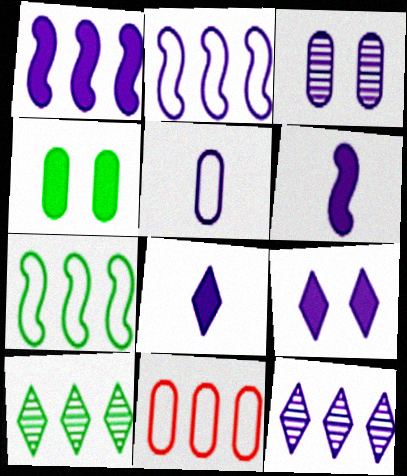[[1, 10, 11], 
[2, 3, 8]]